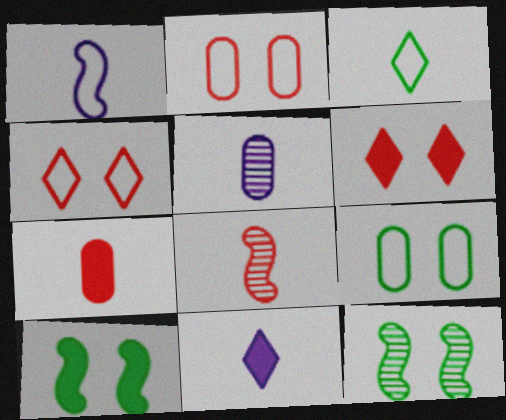[[1, 5, 11]]